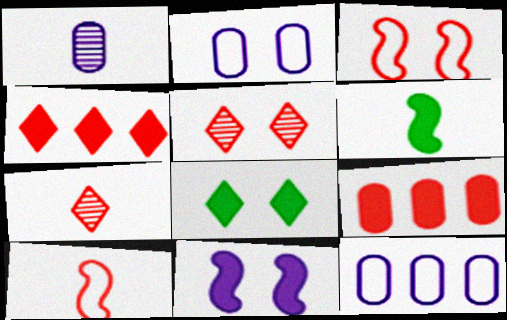[[3, 7, 9], 
[5, 6, 12], 
[5, 9, 10]]